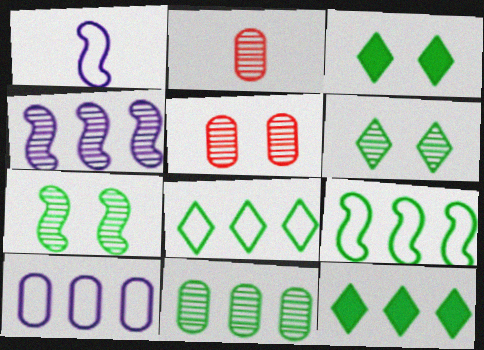[[1, 5, 12], 
[2, 4, 6], 
[9, 11, 12]]